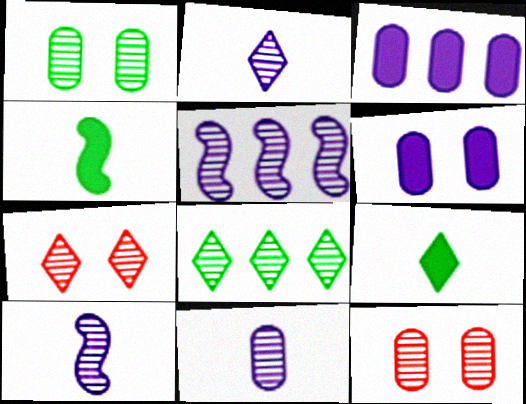[[2, 7, 8], 
[2, 10, 11], 
[8, 10, 12]]